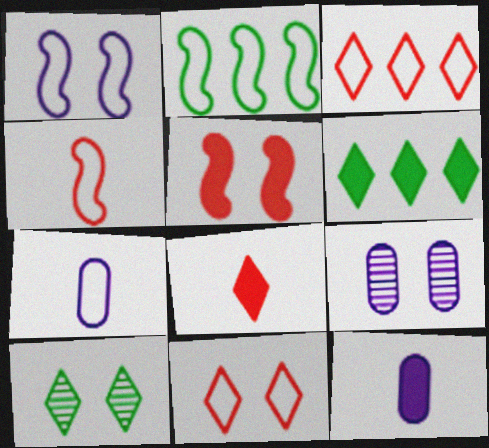[[1, 2, 4], 
[2, 7, 11], 
[2, 8, 9], 
[4, 6, 9], 
[5, 6, 12]]